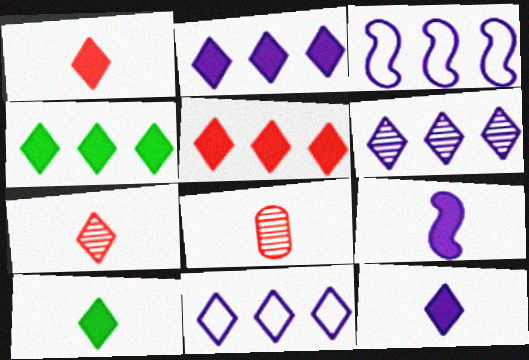[[1, 10, 12], 
[2, 4, 5], 
[2, 6, 11]]